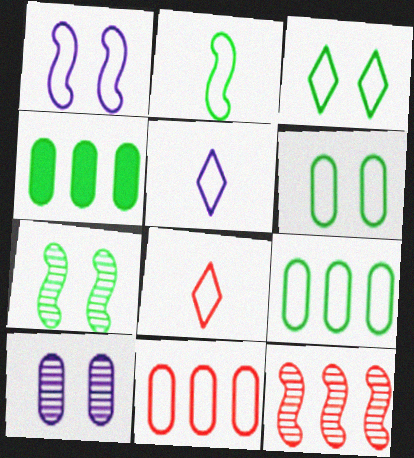[[1, 8, 9], 
[2, 3, 9]]